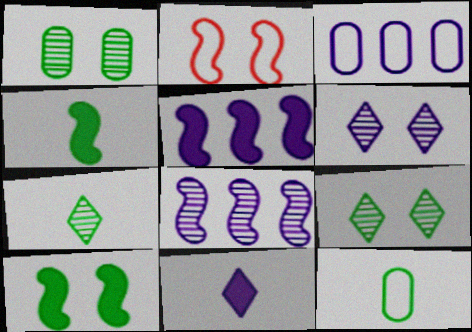[[2, 4, 8], 
[4, 7, 12]]